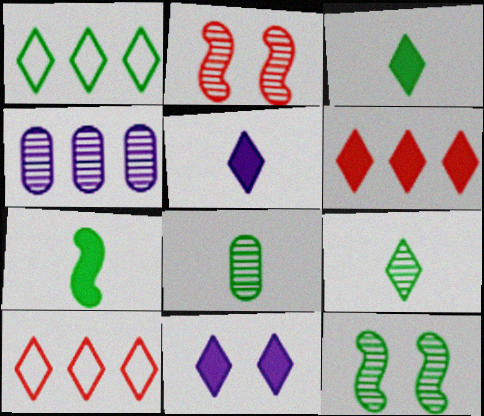[[2, 4, 9], 
[3, 6, 11], 
[9, 10, 11]]